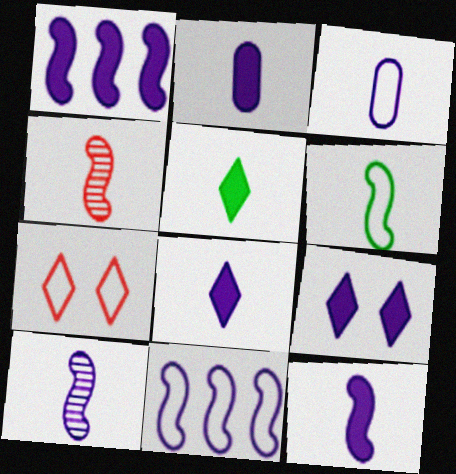[[1, 2, 9], 
[2, 8, 12], 
[3, 4, 5], 
[3, 8, 10], 
[4, 6, 12]]